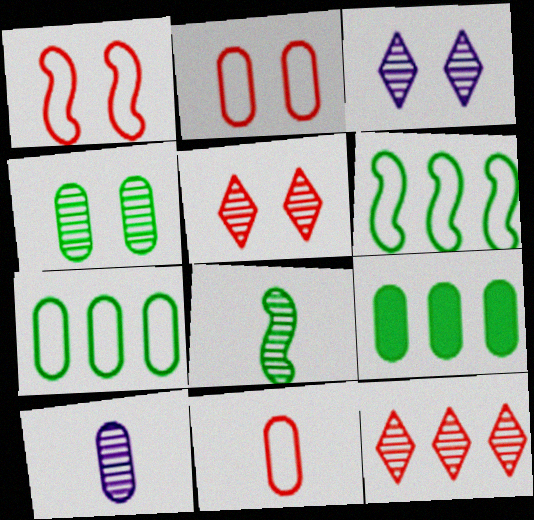[[2, 9, 10]]